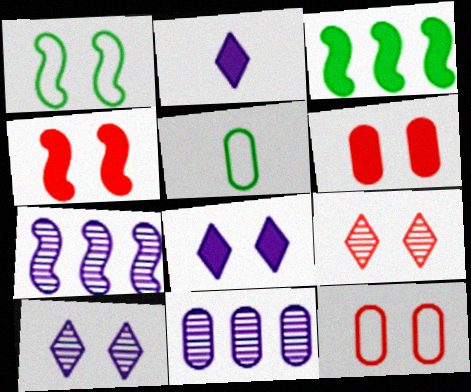[[1, 6, 10], 
[2, 3, 6], 
[4, 9, 12], 
[5, 6, 11]]